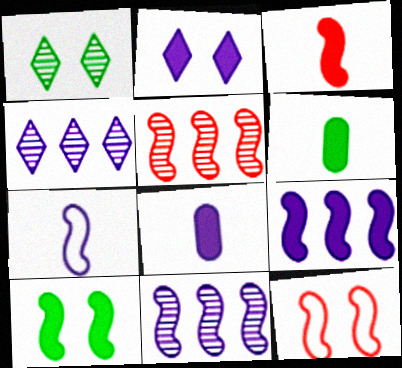[[2, 8, 9], 
[3, 5, 12], 
[3, 9, 10], 
[4, 6, 12], 
[5, 7, 10]]